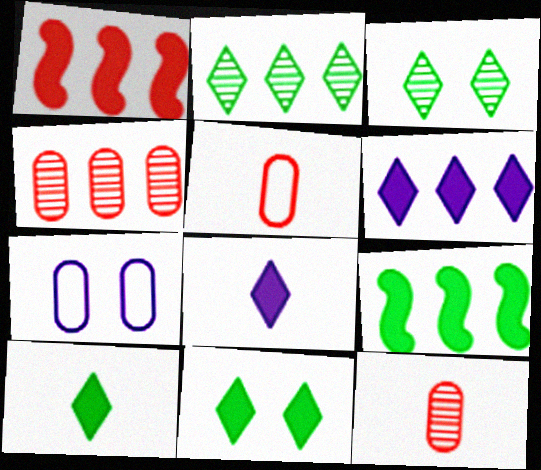[]